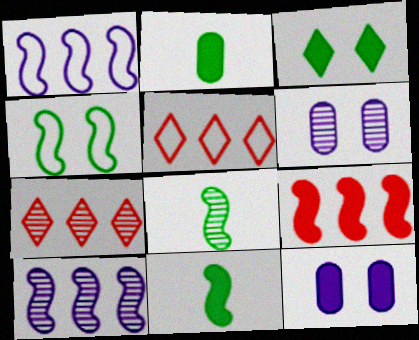[[5, 6, 11], 
[5, 8, 12], 
[6, 7, 8]]